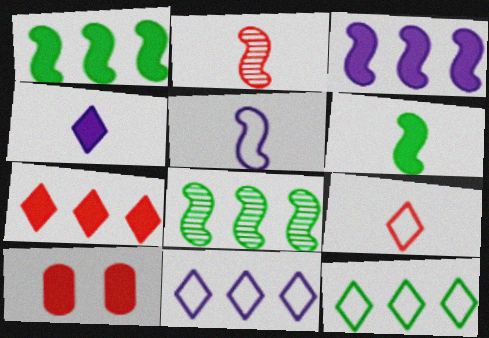[[1, 4, 10], 
[2, 5, 6]]